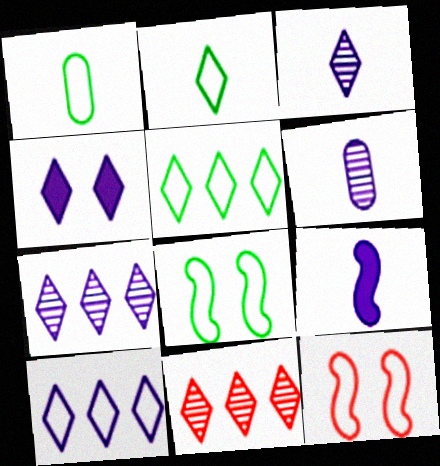[[1, 5, 8], 
[1, 10, 12], 
[2, 4, 11], 
[3, 4, 10]]